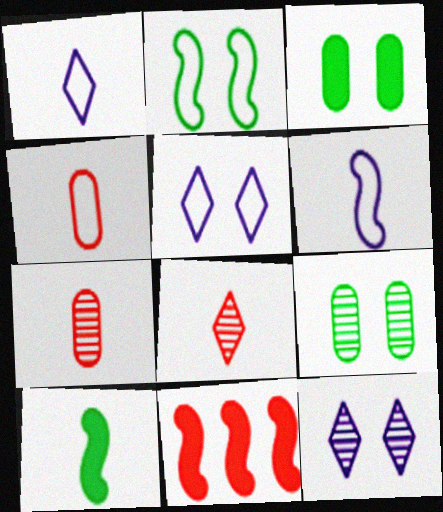[[1, 7, 10], 
[1, 9, 11]]